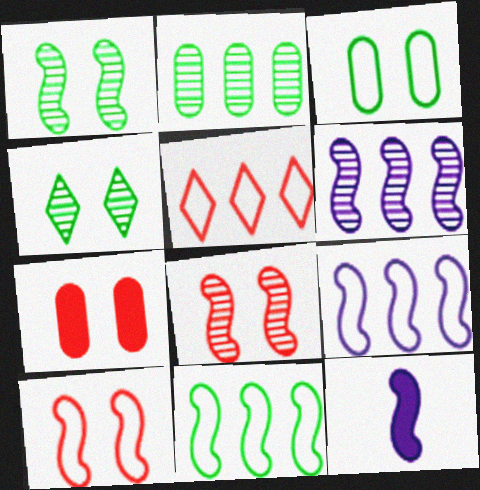[[8, 11, 12]]